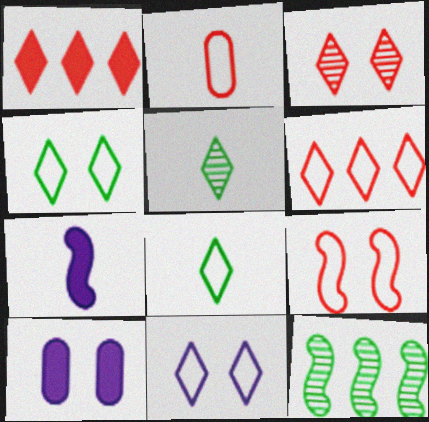[[1, 5, 11], 
[2, 5, 7], 
[2, 6, 9], 
[6, 8, 11], 
[7, 9, 12]]